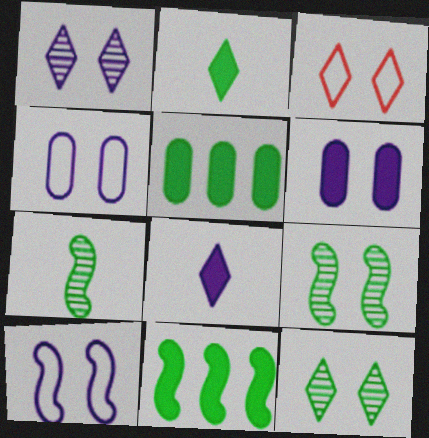[[1, 6, 10], 
[3, 6, 9]]